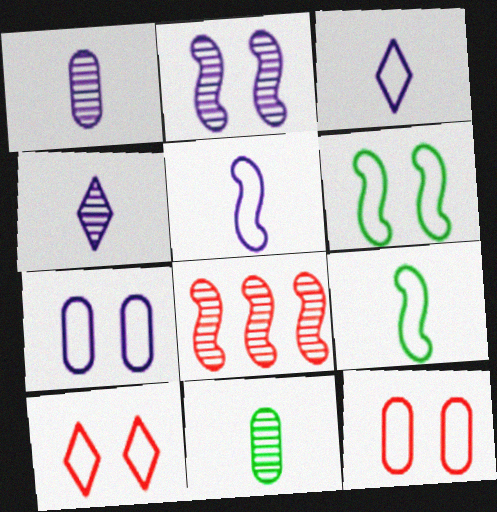[[6, 7, 10]]